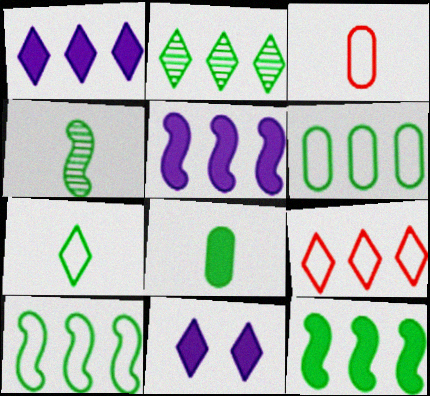[[1, 2, 9], 
[2, 6, 12], 
[4, 7, 8]]